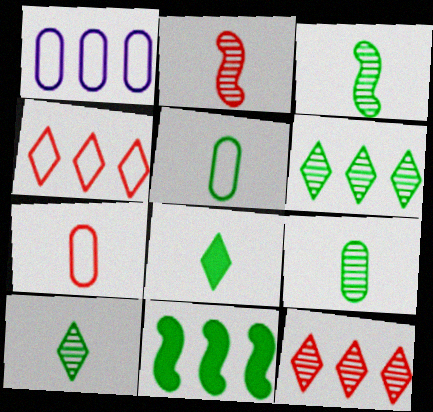[[1, 11, 12], 
[3, 5, 8], 
[3, 9, 10]]